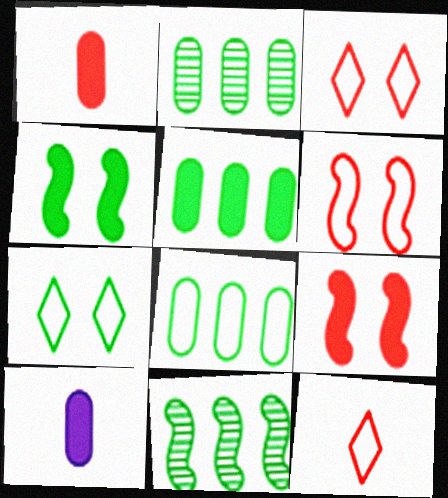[[2, 5, 8], 
[3, 10, 11]]